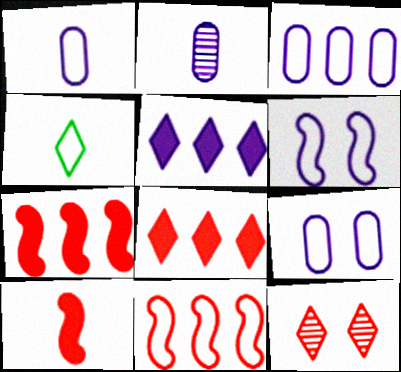[[1, 3, 9], 
[2, 4, 10], 
[2, 5, 6], 
[4, 5, 12], 
[4, 9, 11]]